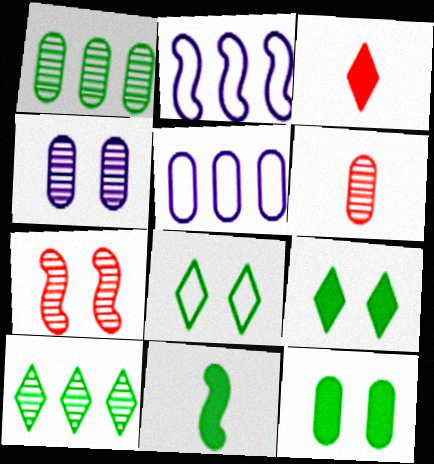[[1, 4, 6], 
[1, 8, 11], 
[2, 6, 9], 
[2, 7, 11], 
[5, 6, 12]]